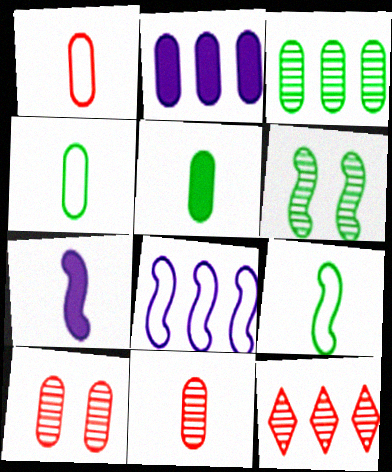[[2, 4, 10]]